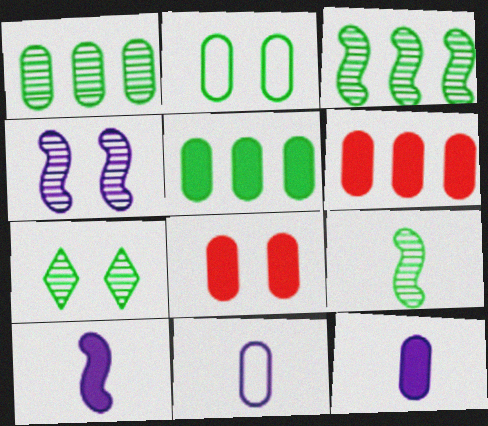[[1, 7, 9], 
[1, 8, 11], 
[5, 8, 12]]